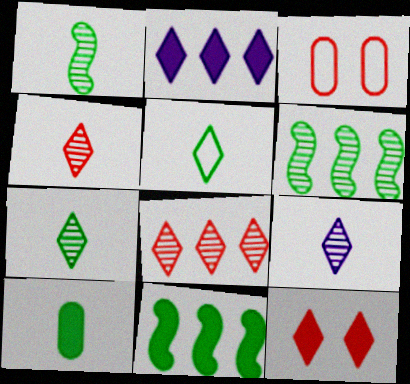[[1, 2, 3], 
[1, 5, 10], 
[3, 9, 11], 
[4, 7, 9]]